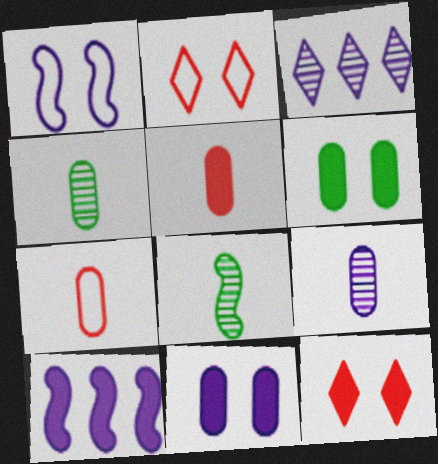[[2, 4, 10]]